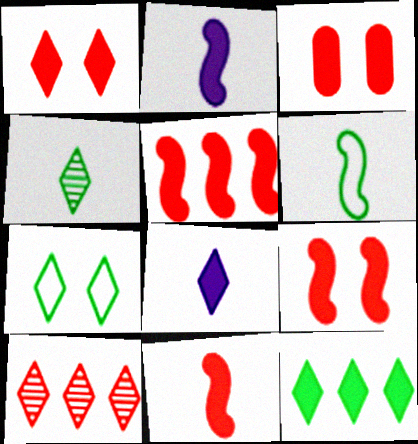[[1, 3, 9], 
[1, 8, 12], 
[2, 3, 12], 
[4, 7, 12], 
[5, 9, 11], 
[7, 8, 10]]